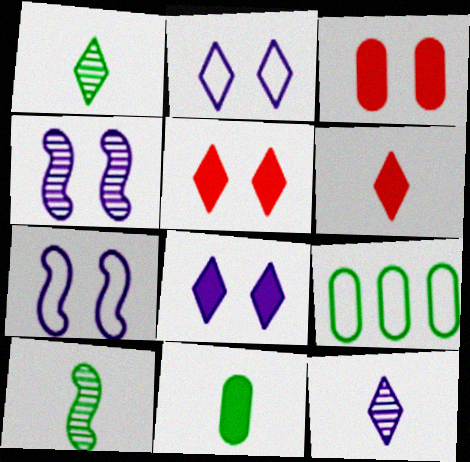[[4, 6, 9]]